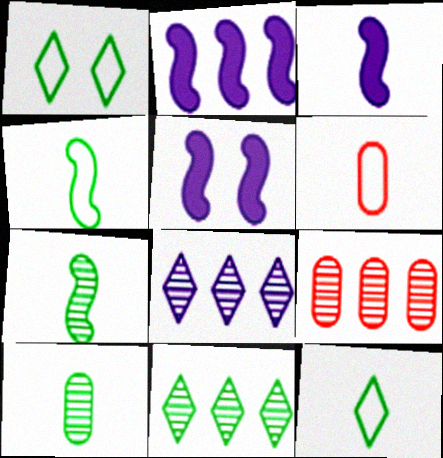[[1, 3, 9], 
[2, 3, 5], 
[5, 6, 11], 
[5, 9, 12]]